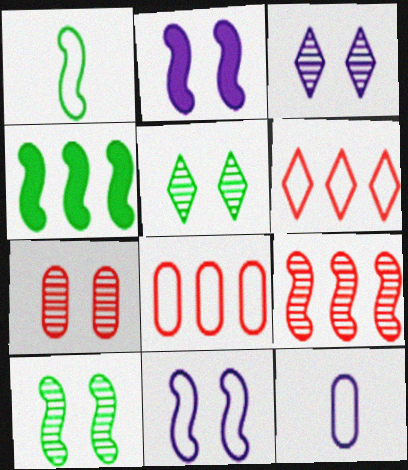[[1, 2, 9], 
[1, 4, 10], 
[3, 7, 10]]